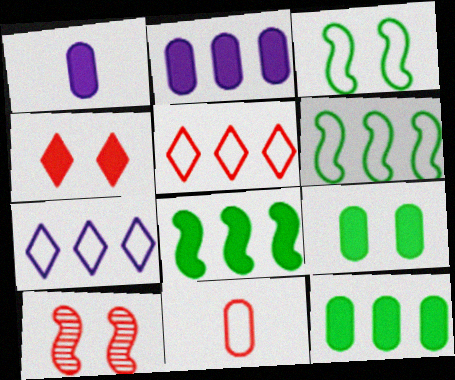[[1, 4, 8], 
[3, 7, 11]]